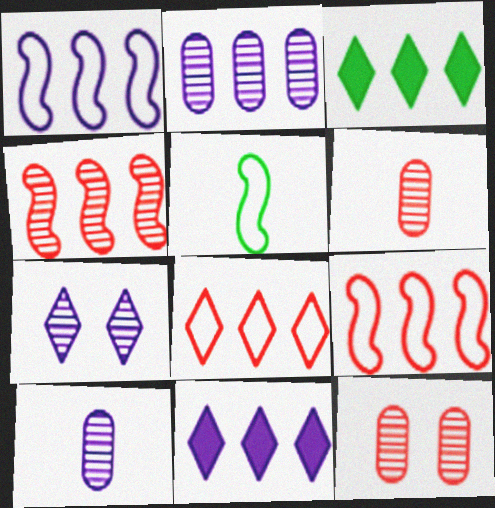[[1, 2, 11], 
[2, 3, 9], 
[5, 11, 12]]